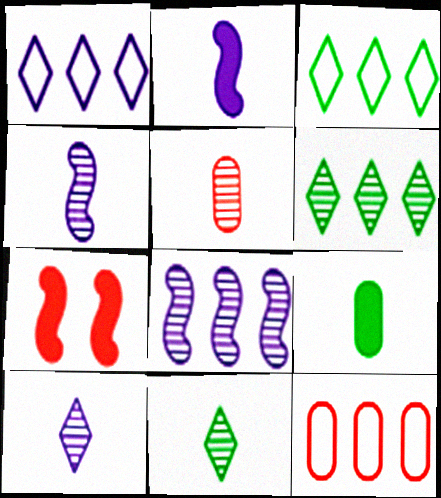[[4, 5, 11]]